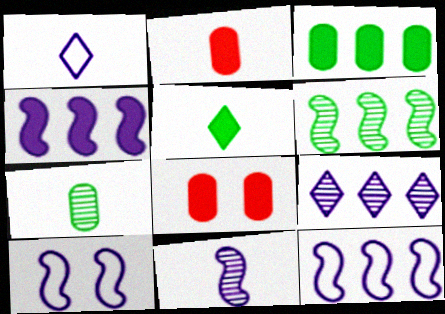[[1, 6, 8], 
[4, 5, 8], 
[4, 10, 11]]